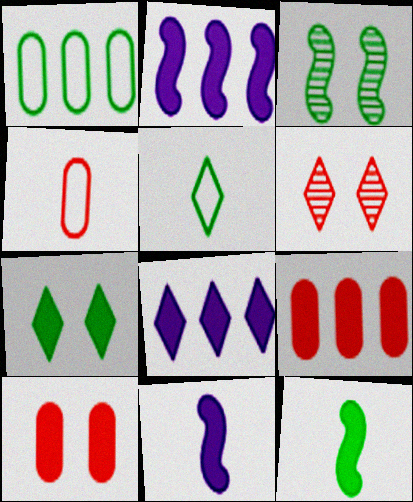[[1, 6, 11], 
[3, 4, 8], 
[5, 6, 8], 
[7, 9, 11], 
[8, 10, 12]]